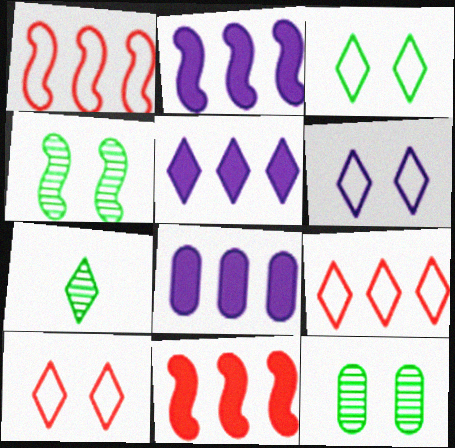[[2, 5, 8], 
[3, 6, 10], 
[5, 7, 10]]